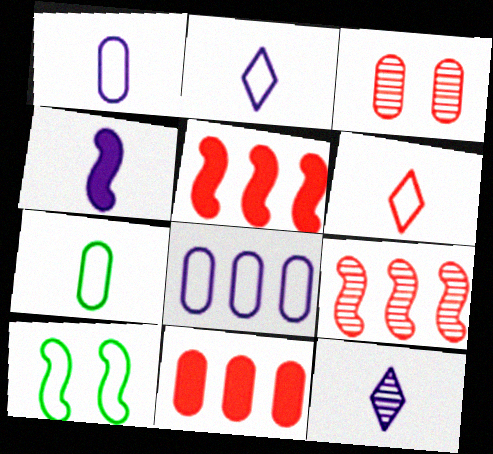[[1, 4, 12], 
[3, 5, 6], 
[4, 9, 10], 
[6, 8, 10], 
[10, 11, 12]]